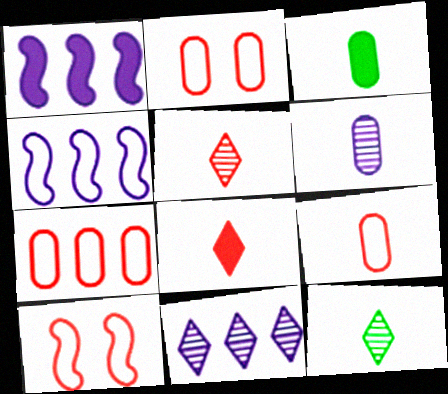[[1, 2, 12], 
[2, 7, 9], 
[3, 6, 9], 
[3, 10, 11]]